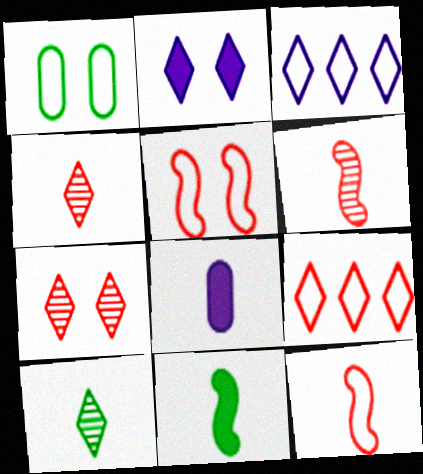[[1, 3, 12], 
[2, 9, 10], 
[8, 10, 12]]